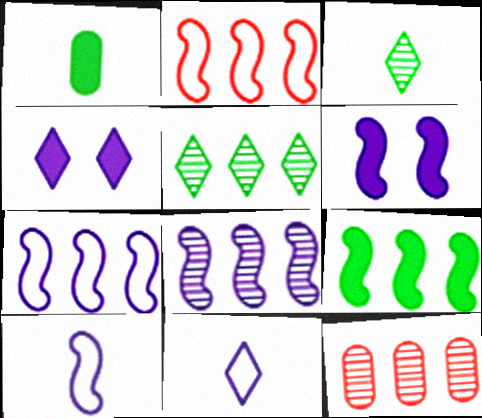[[2, 8, 9], 
[5, 8, 12], 
[6, 8, 10]]